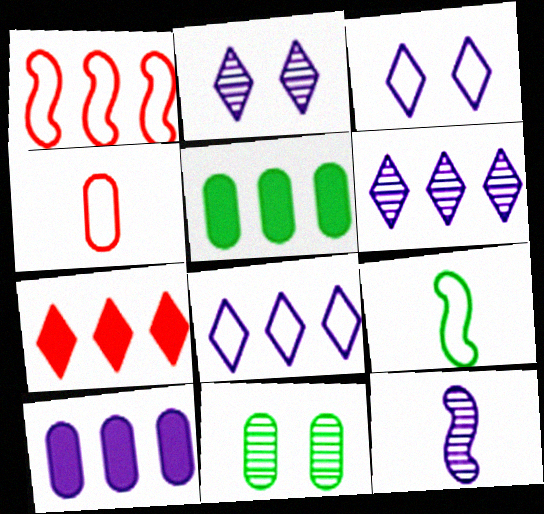[[1, 5, 6], 
[3, 10, 12], 
[4, 10, 11]]